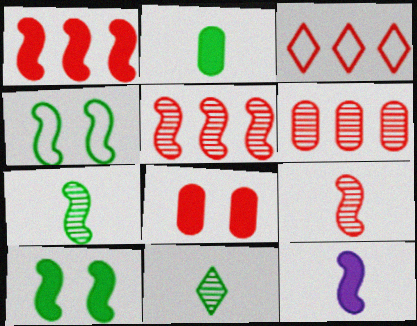[[1, 3, 6], 
[1, 10, 12], 
[3, 8, 9], 
[4, 5, 12]]